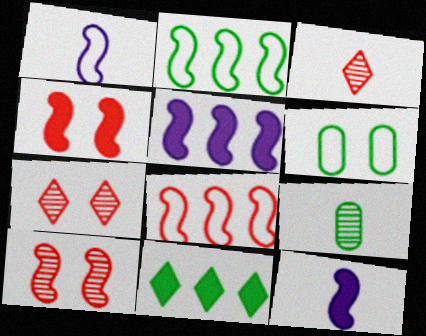[[2, 10, 12], 
[3, 5, 6]]